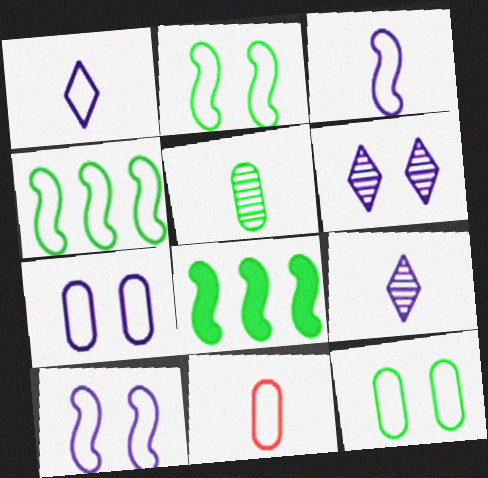[[6, 8, 11]]